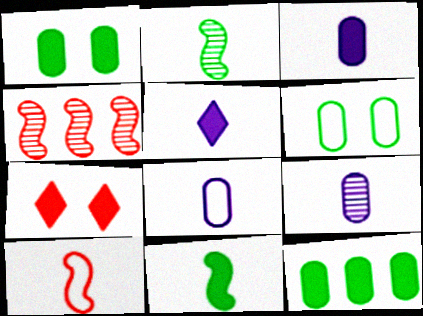[[3, 8, 9], 
[4, 5, 6]]